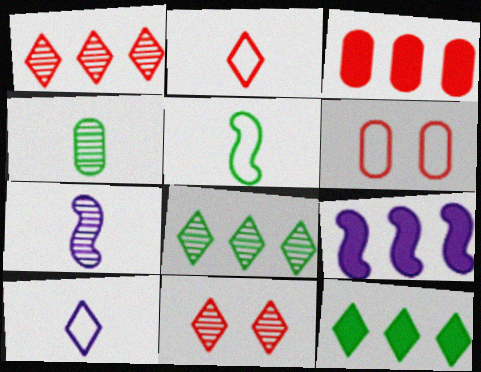[[3, 9, 12], 
[6, 7, 12], 
[10, 11, 12]]